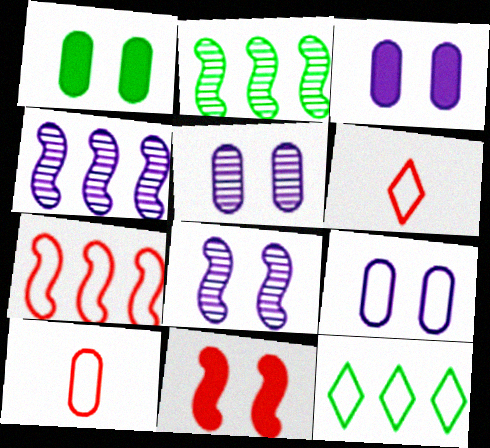[[1, 4, 6], 
[2, 3, 6], 
[3, 5, 9]]